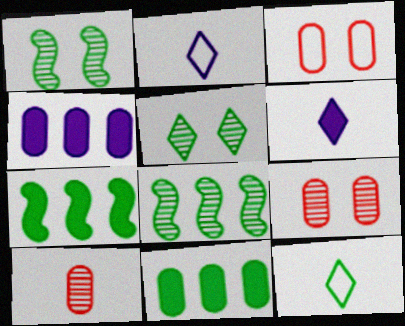[[1, 11, 12], 
[2, 7, 9], 
[3, 6, 8]]